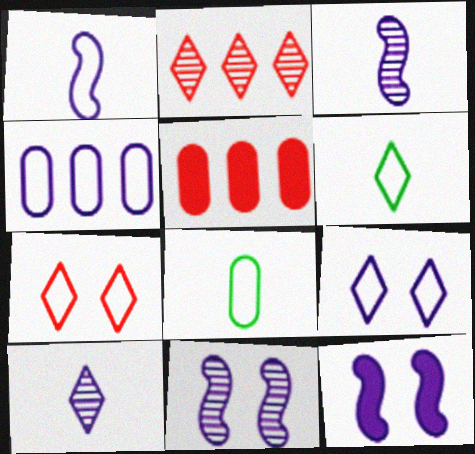[[1, 4, 9], 
[2, 8, 12], 
[4, 10, 12], 
[5, 6, 11]]